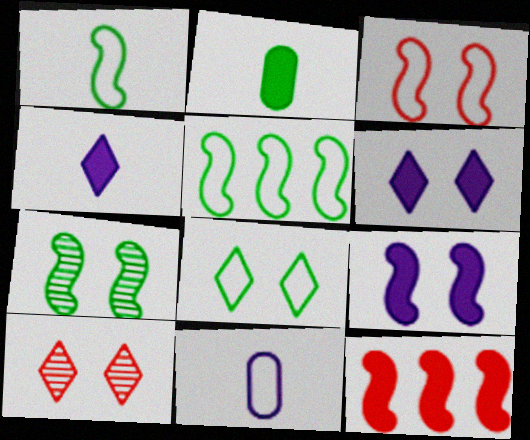[[2, 6, 12], 
[3, 7, 9], 
[6, 8, 10]]